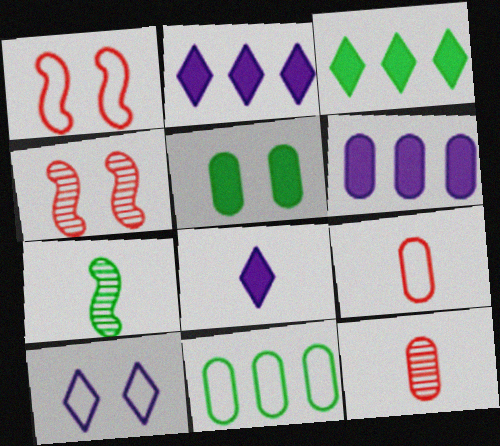[[4, 5, 10], 
[4, 8, 11], 
[7, 8, 9]]